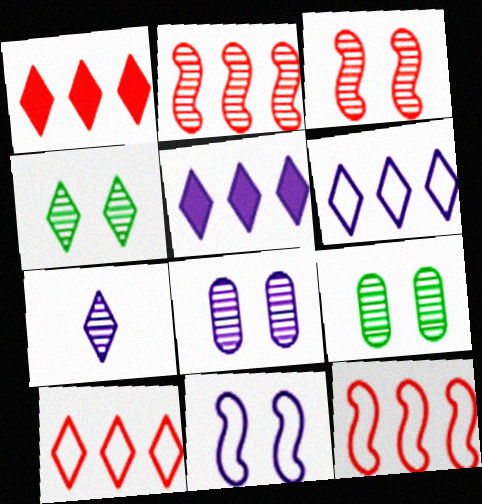[[2, 7, 9], 
[3, 4, 8]]